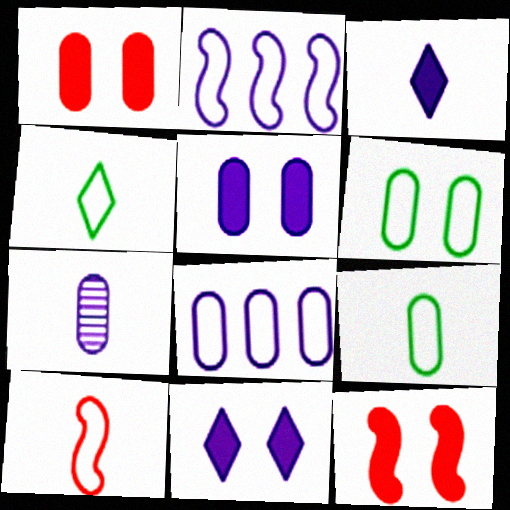[[2, 7, 11], 
[5, 7, 8]]